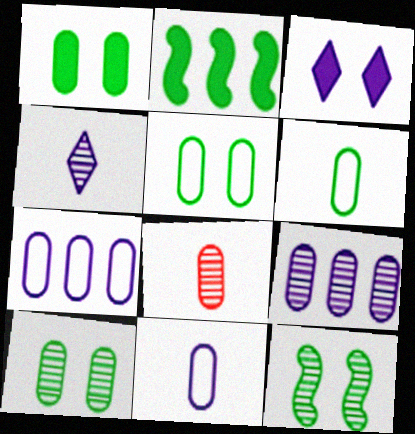[[1, 5, 10], 
[1, 7, 8], 
[8, 9, 10]]